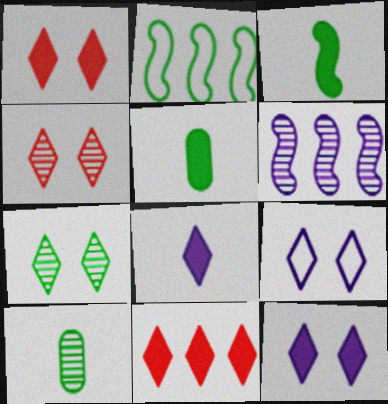[[1, 7, 9], 
[2, 5, 7], 
[4, 6, 10]]